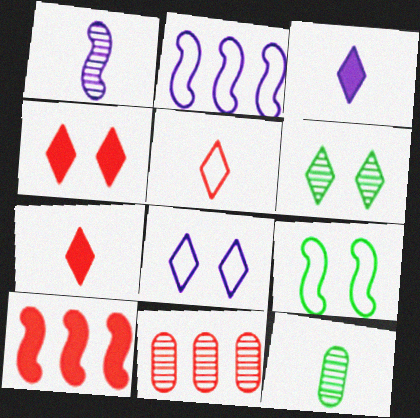[[1, 6, 11], 
[1, 9, 10], 
[2, 4, 12], 
[3, 9, 11], 
[4, 6, 8], 
[8, 10, 12]]